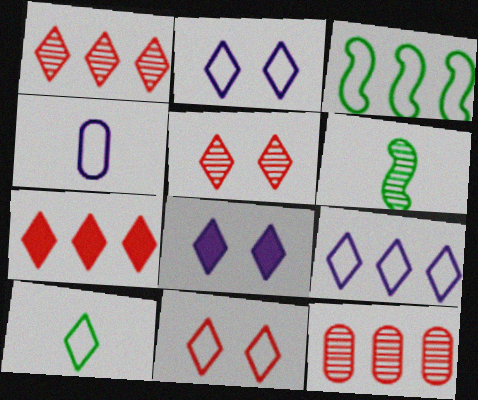[[1, 8, 10], 
[3, 4, 11], 
[9, 10, 11]]